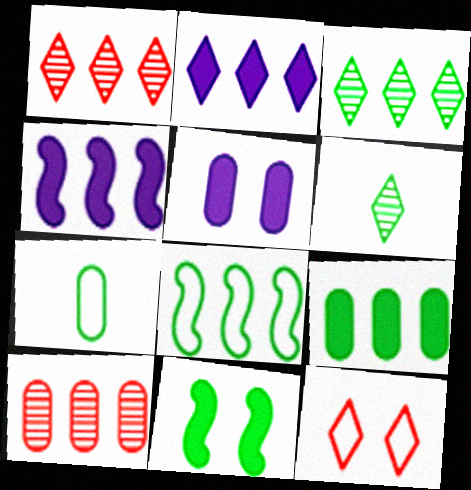[[2, 6, 12], 
[2, 8, 10], 
[3, 7, 11], 
[3, 8, 9], 
[5, 7, 10]]